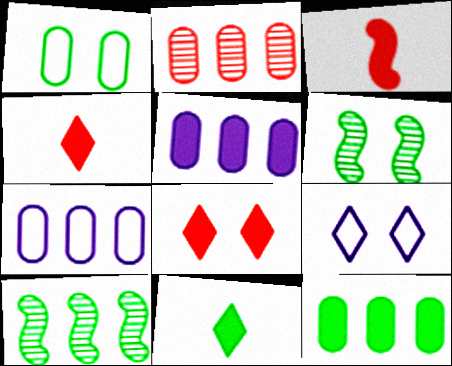[[1, 10, 11], 
[2, 7, 12], 
[4, 6, 7]]